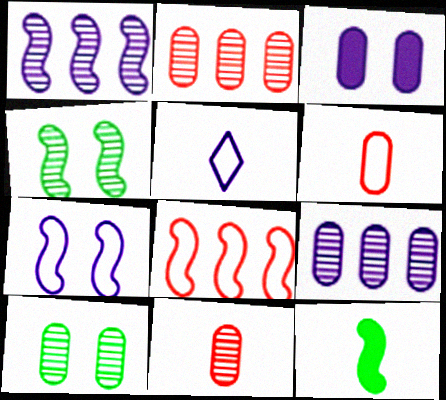[[1, 3, 5], 
[5, 11, 12], 
[9, 10, 11]]